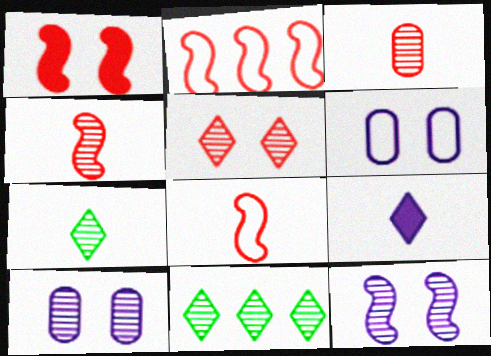[[1, 2, 4], 
[3, 11, 12], 
[4, 10, 11]]